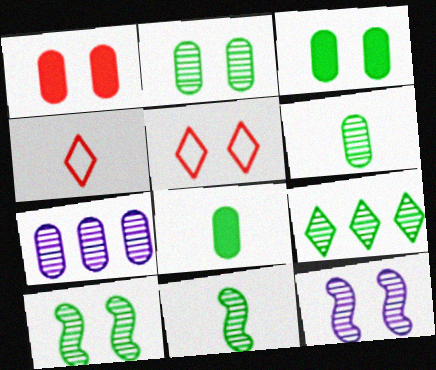[[2, 9, 11], 
[3, 5, 12], 
[6, 9, 10]]